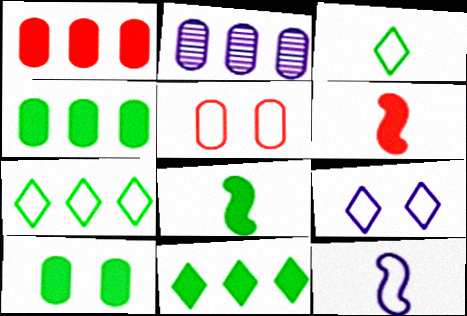[[5, 7, 12], 
[8, 10, 11]]